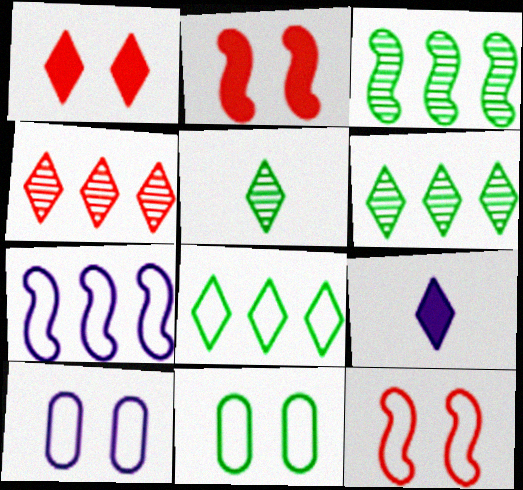[]